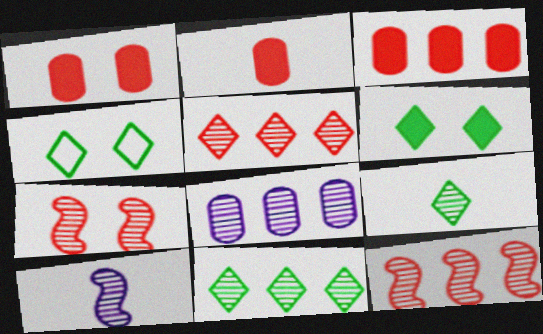[[1, 2, 3], 
[3, 4, 10], 
[7, 8, 9], 
[8, 11, 12]]